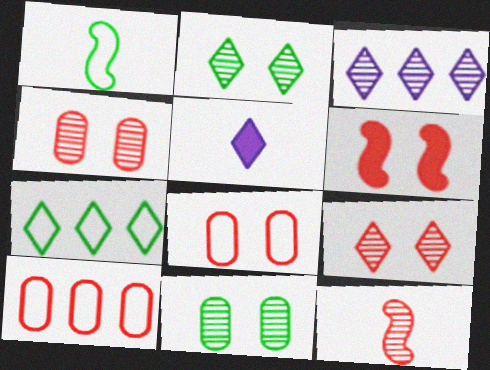[[3, 11, 12], 
[5, 7, 9], 
[6, 8, 9]]